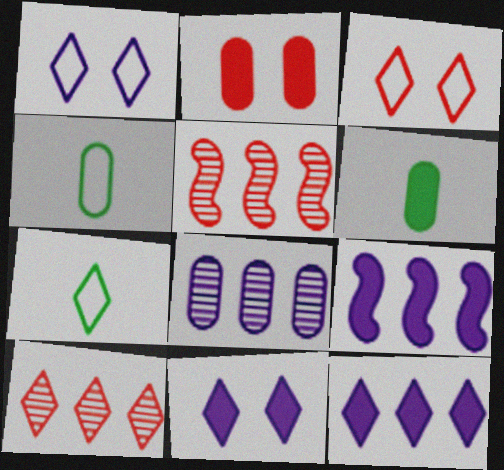[[1, 5, 6], 
[2, 4, 8], 
[4, 5, 11], 
[7, 10, 11]]